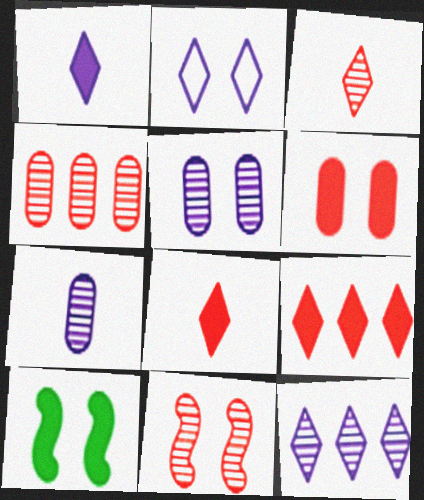[[1, 2, 12], 
[3, 4, 11]]